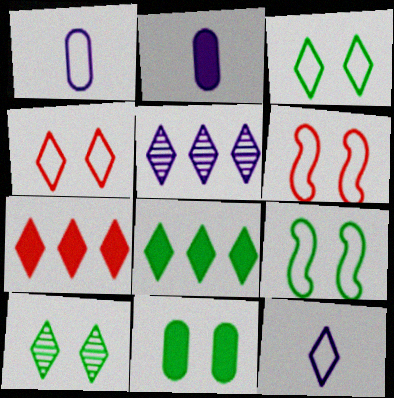[[7, 10, 12], 
[9, 10, 11]]